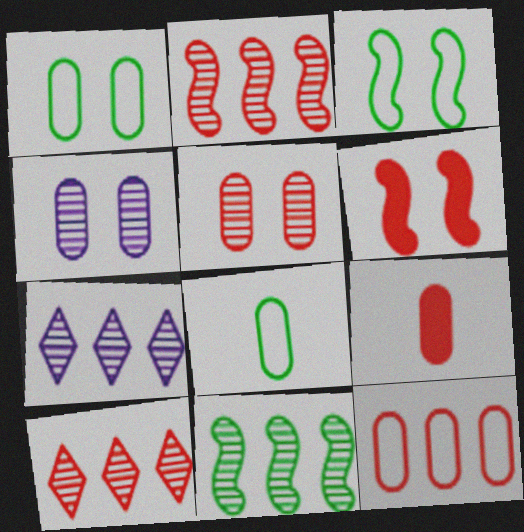[[3, 7, 9], 
[5, 9, 12], 
[6, 7, 8]]